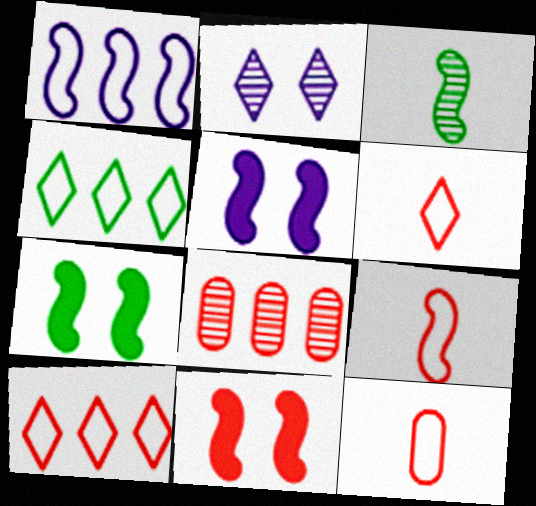[[1, 3, 11], 
[2, 3, 8], 
[5, 7, 11], 
[6, 8, 11], 
[6, 9, 12]]